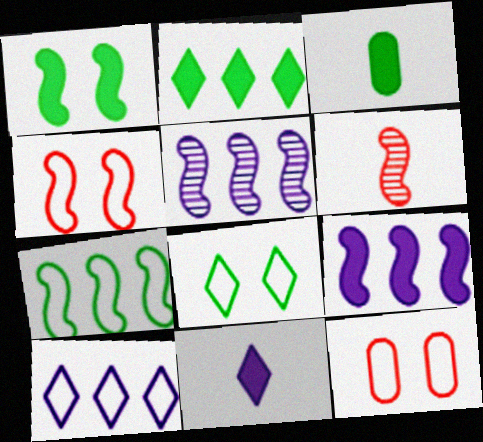[[1, 2, 3]]